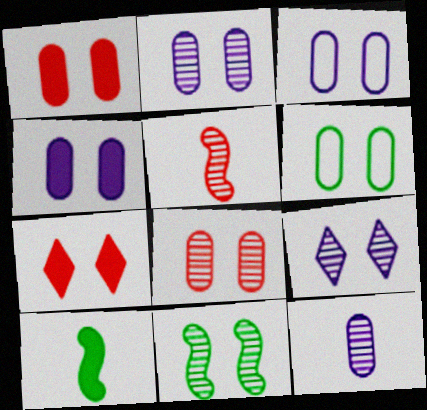[[1, 2, 6], 
[2, 3, 4], 
[3, 7, 11], 
[4, 6, 8], 
[8, 9, 11]]